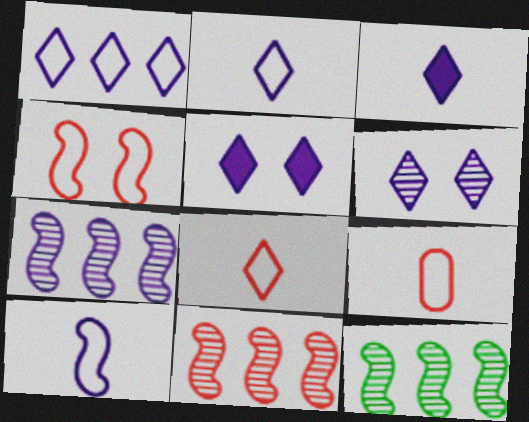[[1, 3, 6], 
[5, 9, 12], 
[7, 11, 12]]